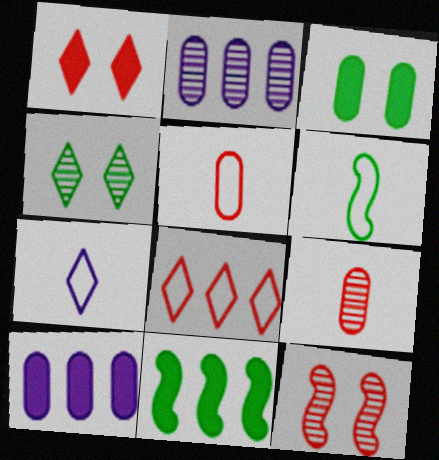[[1, 2, 6], 
[2, 3, 5], 
[2, 8, 11], 
[5, 6, 7]]